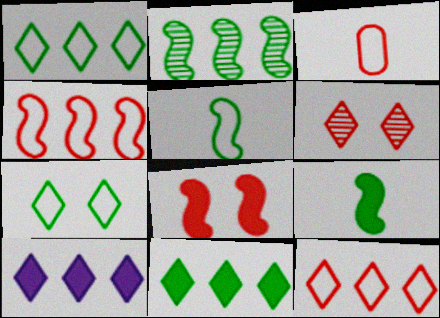[]